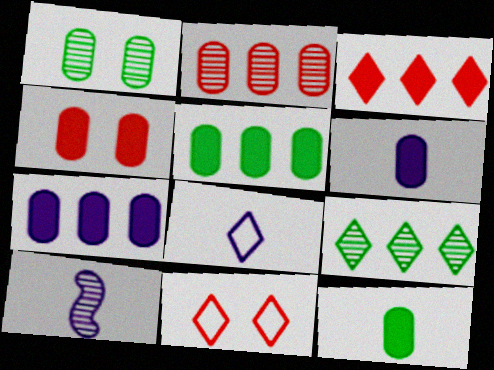[[4, 5, 6], 
[4, 7, 12], 
[5, 10, 11], 
[6, 8, 10]]